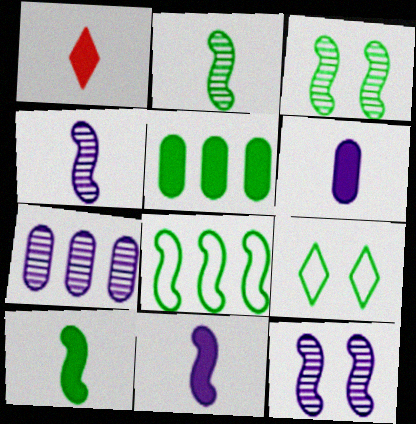[[1, 6, 10], 
[2, 5, 9], 
[3, 8, 10]]